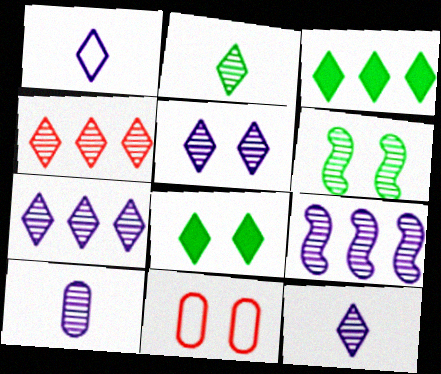[[1, 4, 8], 
[2, 4, 5], 
[4, 6, 10], 
[5, 7, 12], 
[5, 9, 10]]